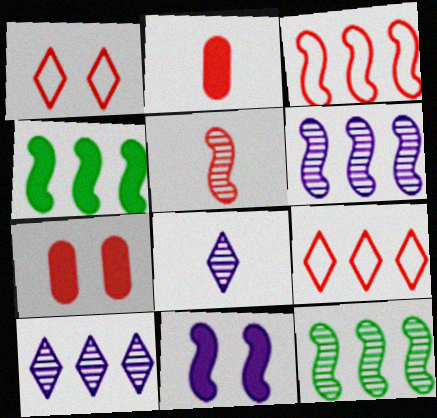[[3, 4, 6], 
[5, 7, 9]]